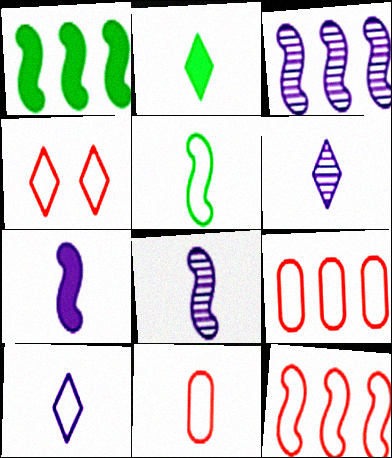[[1, 3, 12], 
[2, 8, 11], 
[4, 11, 12], 
[5, 10, 11]]